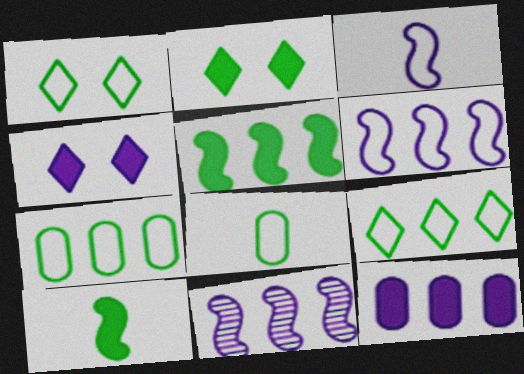[]